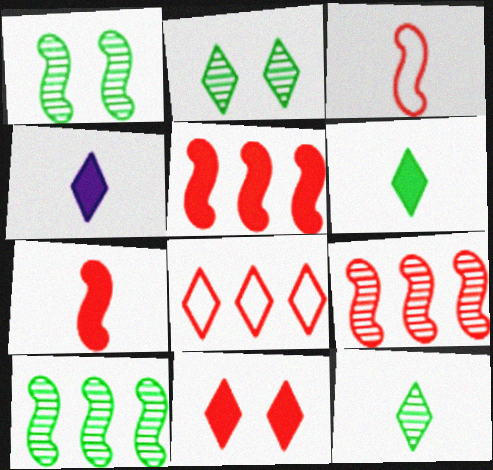[[2, 4, 8]]